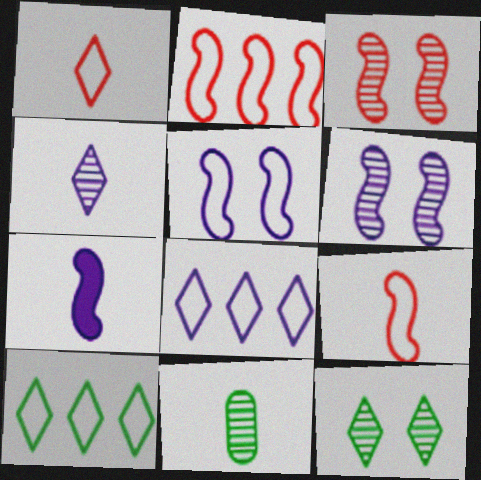[[1, 7, 11]]